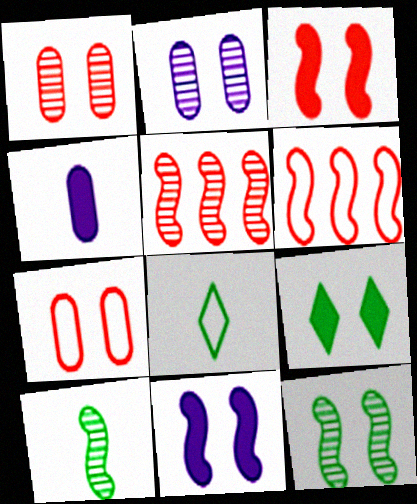[[6, 10, 11]]